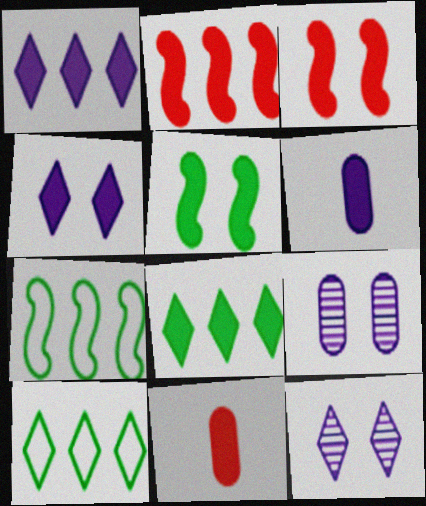[[1, 5, 11], 
[3, 6, 8], 
[7, 11, 12]]